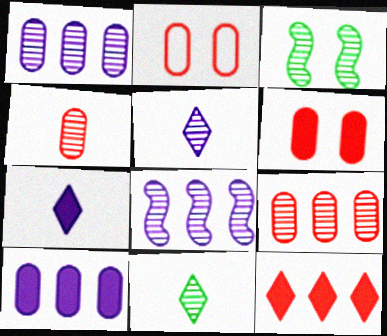[[3, 5, 9]]